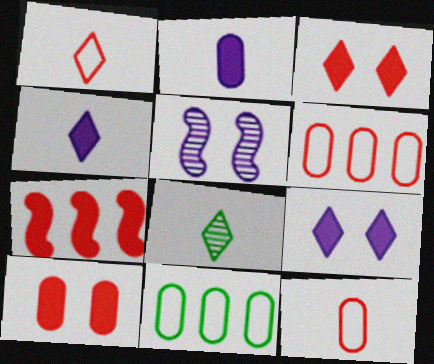[[1, 4, 8]]